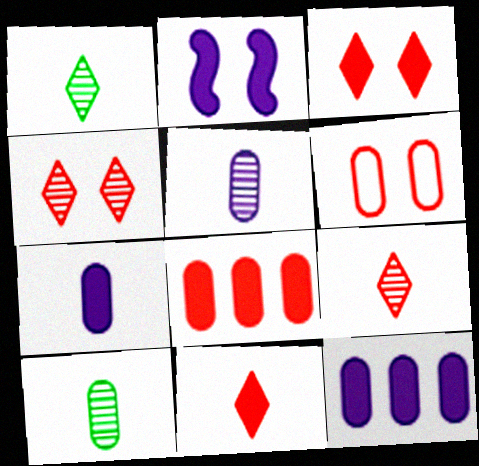[[6, 10, 12]]